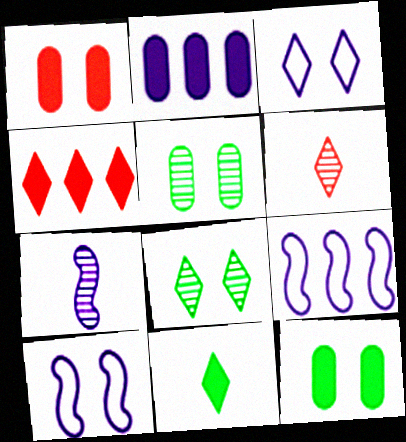[[1, 8, 10], 
[2, 3, 7], 
[6, 9, 12]]